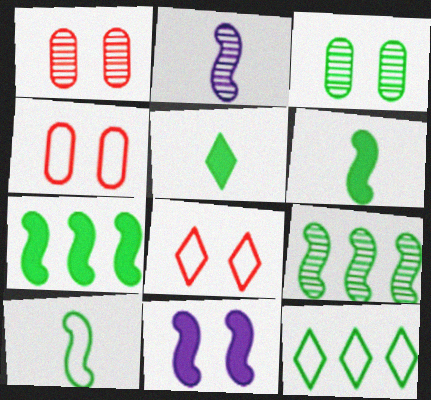[[3, 6, 12], 
[3, 8, 11]]